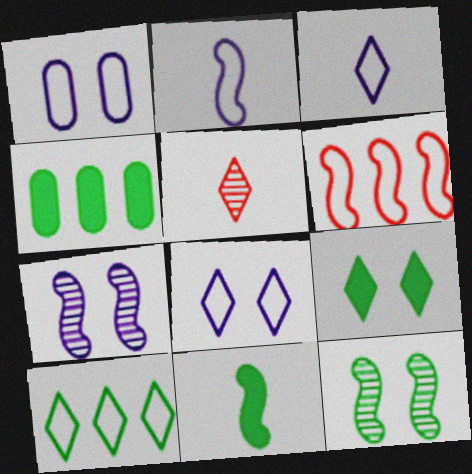[[4, 9, 11], 
[6, 7, 11]]